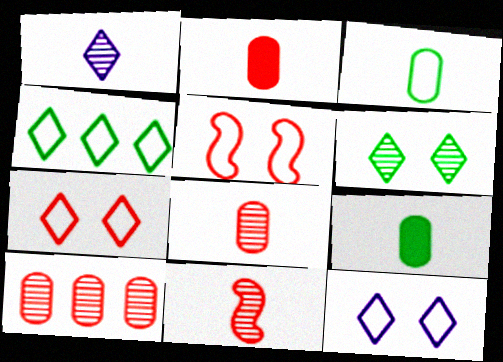[]